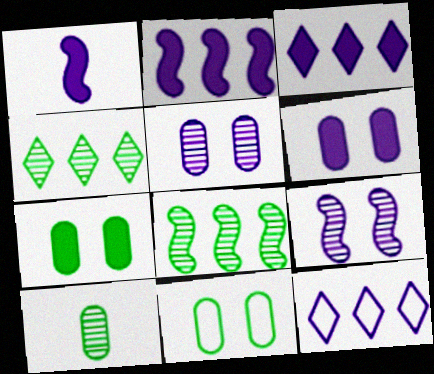[[1, 3, 6], 
[1, 5, 12]]